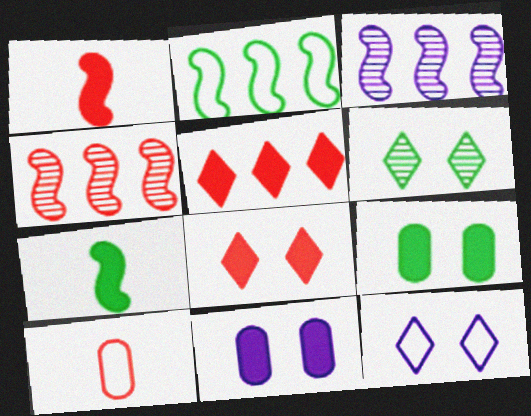[[2, 10, 12], 
[4, 8, 10], 
[5, 7, 11], 
[6, 8, 12]]